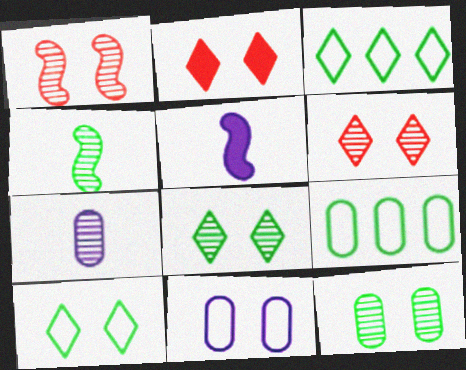[[5, 6, 9]]